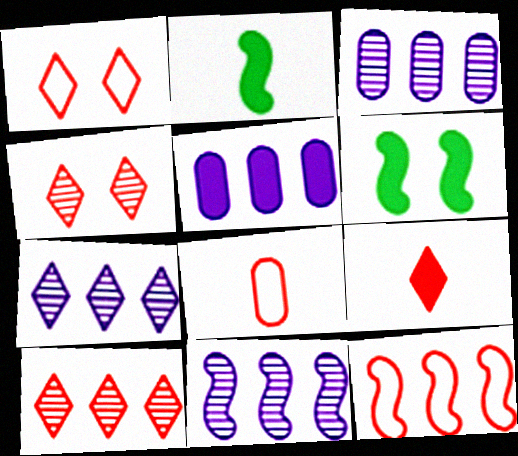[[1, 2, 3], 
[1, 8, 12], 
[1, 9, 10], 
[3, 7, 11], 
[5, 6, 9], 
[6, 7, 8]]